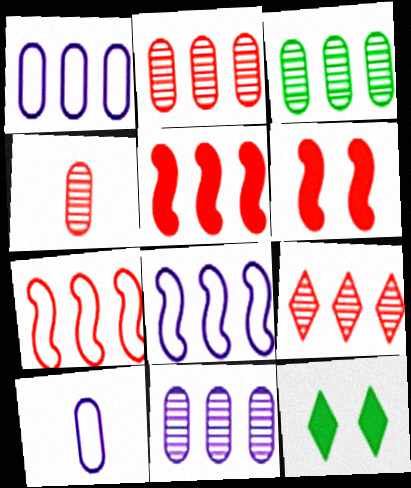[[2, 3, 11], 
[4, 8, 12]]